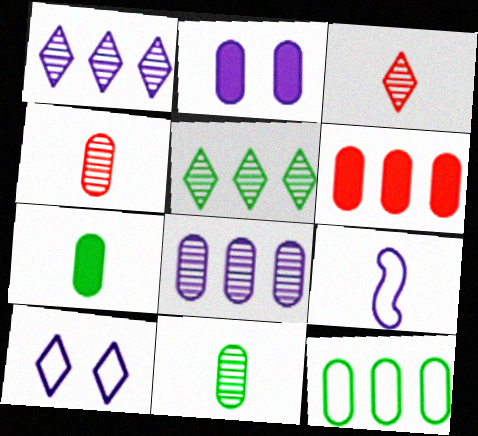[[1, 2, 9], 
[2, 4, 12], 
[2, 6, 7], 
[3, 7, 9], 
[6, 8, 12]]